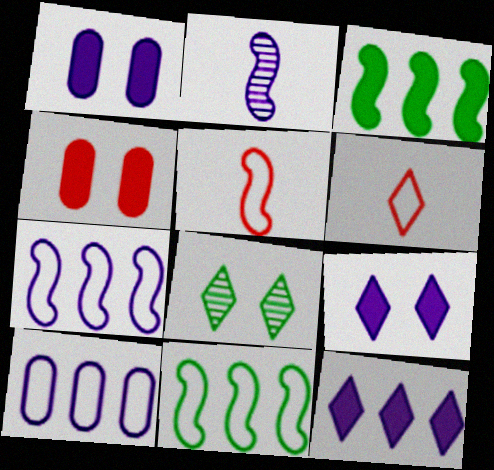[[2, 9, 10], 
[6, 8, 12]]